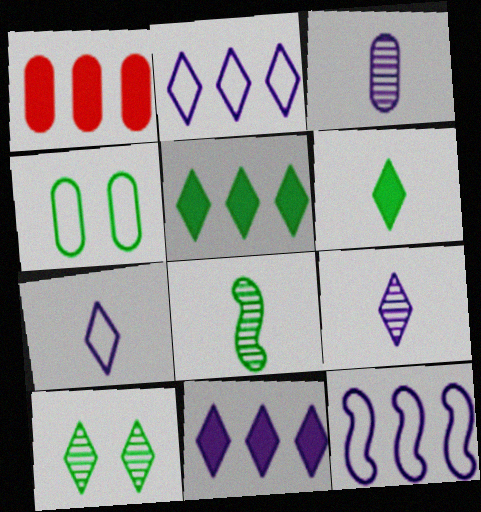[[1, 3, 4], 
[4, 5, 8]]